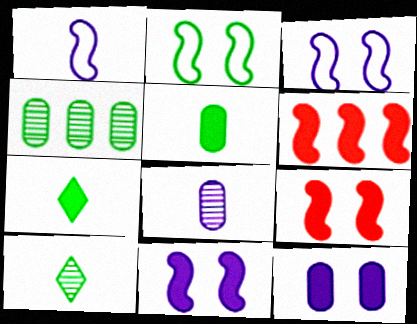[[2, 4, 7], 
[6, 7, 12]]